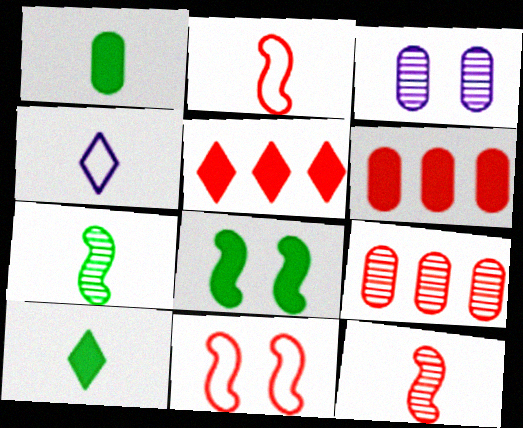[[1, 4, 12], 
[4, 8, 9]]